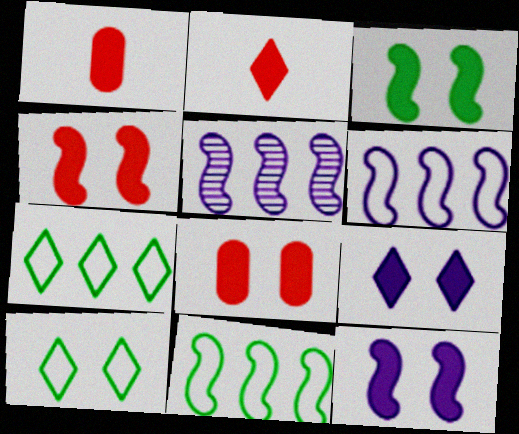[[1, 5, 10], 
[3, 4, 12], 
[3, 8, 9]]